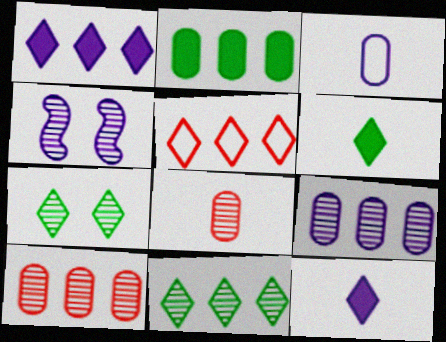[[1, 3, 4], 
[1, 5, 11], 
[4, 8, 11], 
[5, 7, 12]]